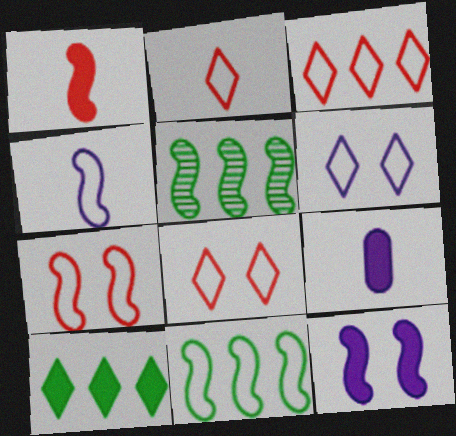[[2, 3, 8], 
[4, 7, 11], 
[5, 8, 9]]